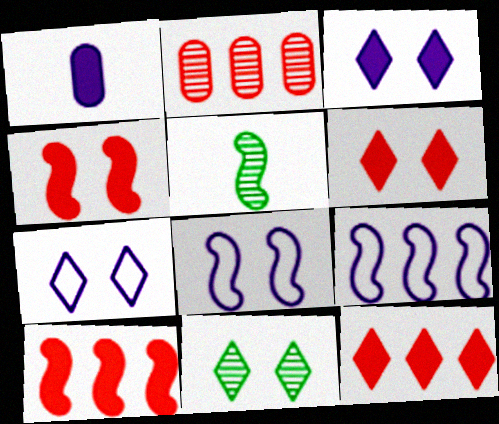[[4, 5, 9], 
[5, 8, 10], 
[6, 7, 11]]